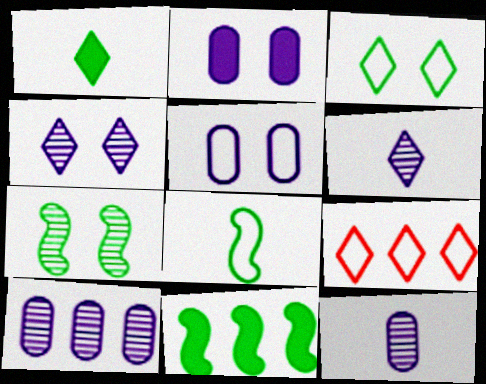[[1, 4, 9], 
[5, 8, 9], 
[7, 8, 11], 
[9, 10, 11]]